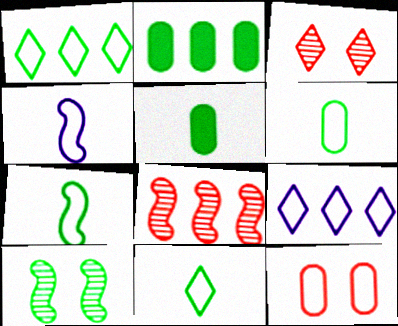[[1, 4, 12], 
[1, 5, 10], 
[2, 3, 4], 
[2, 8, 9], 
[2, 10, 11], 
[6, 7, 11], 
[7, 9, 12]]